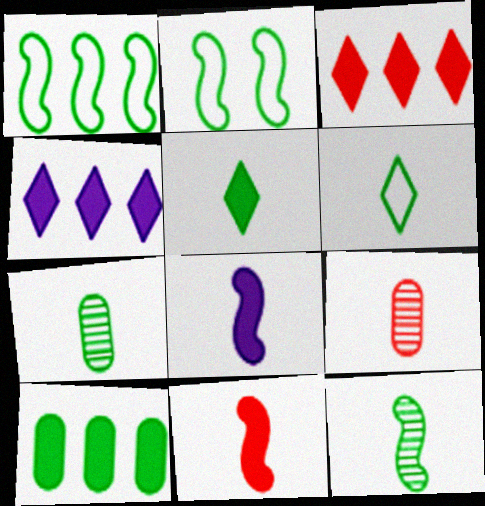[[2, 4, 9], 
[6, 8, 9]]